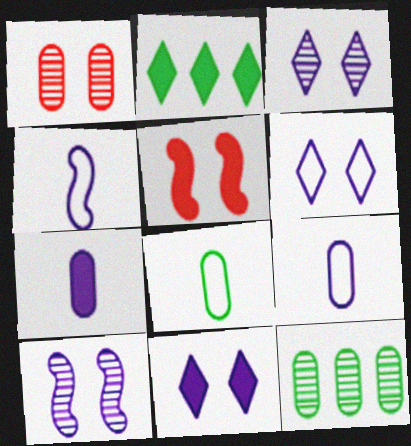[[1, 2, 4], 
[2, 5, 7], 
[3, 6, 11]]